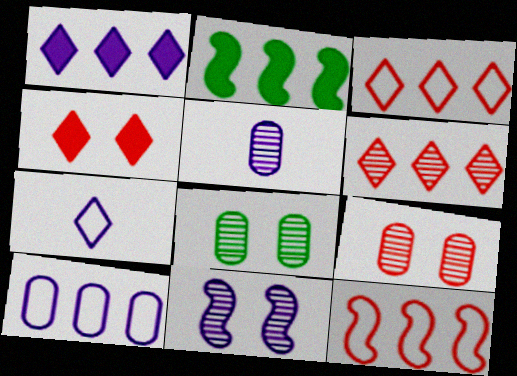[[2, 6, 10], 
[2, 7, 9]]